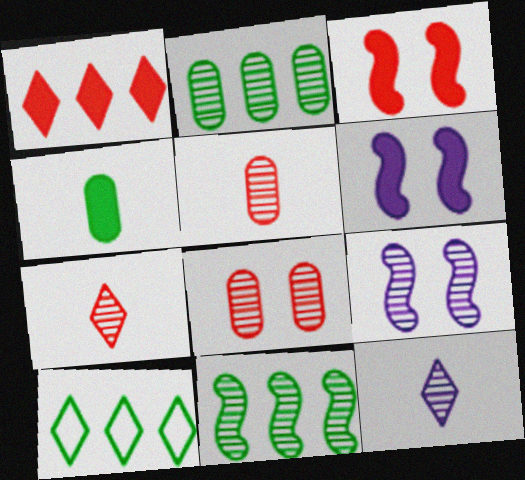[[1, 4, 6], 
[2, 7, 9], 
[5, 6, 10], 
[8, 11, 12]]